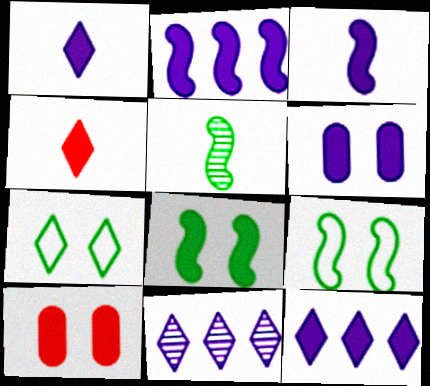[[1, 2, 6], 
[3, 6, 12], 
[4, 7, 11]]